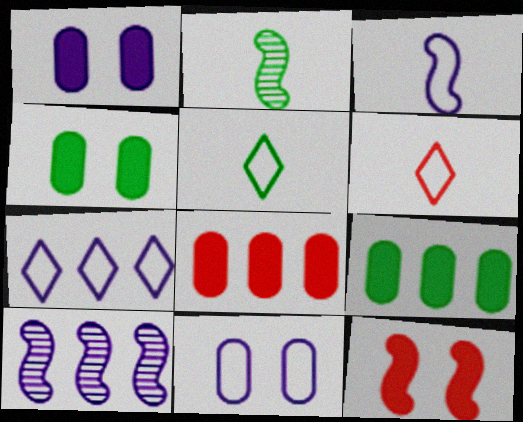[[3, 7, 11], 
[4, 6, 10]]